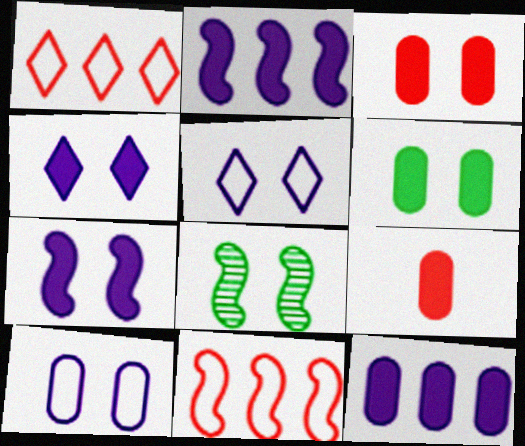[[3, 5, 8], 
[6, 9, 12]]